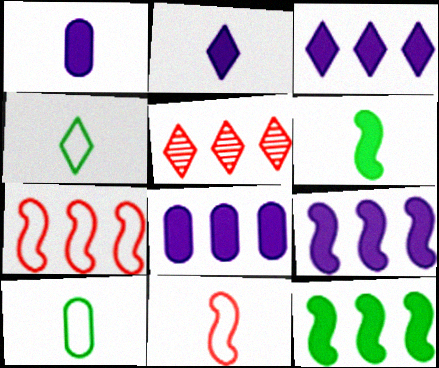[[3, 8, 9]]